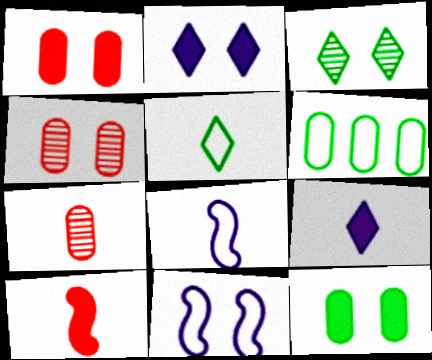[[1, 3, 11]]